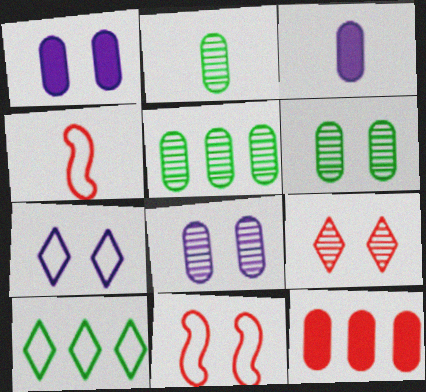[[2, 5, 6], 
[4, 9, 12]]